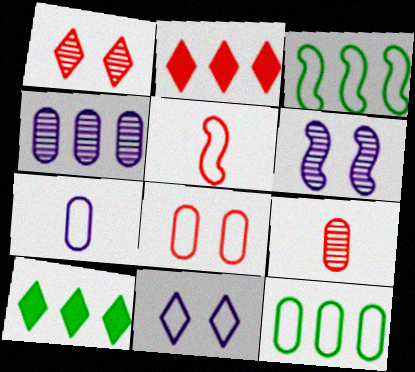[[2, 3, 4], 
[5, 11, 12], 
[7, 8, 12]]